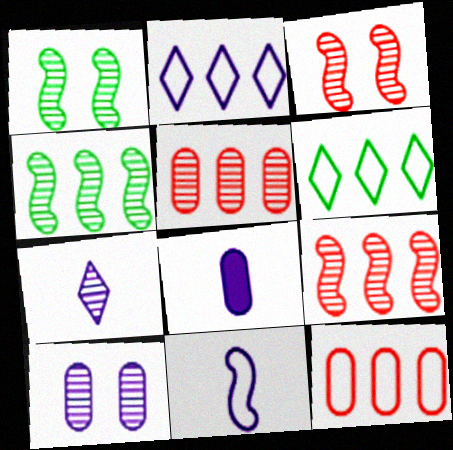[[1, 5, 7], 
[3, 6, 8], 
[7, 8, 11]]